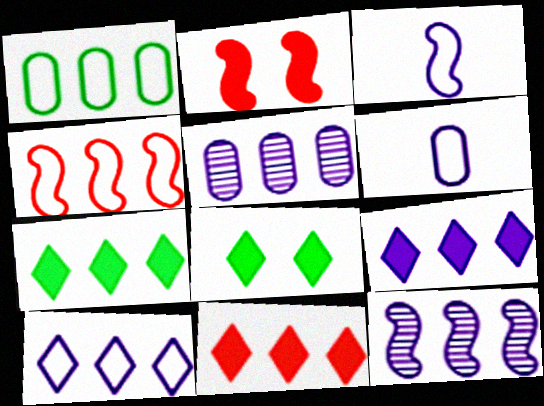[[1, 4, 10], 
[1, 11, 12], 
[4, 5, 7], 
[7, 9, 11]]